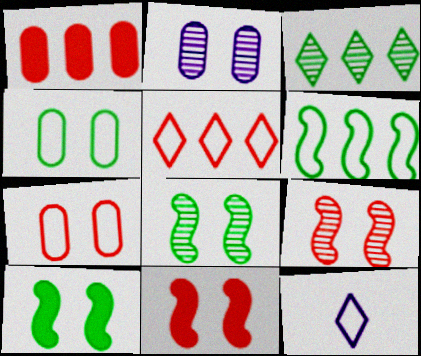[[1, 8, 12], 
[6, 7, 12]]